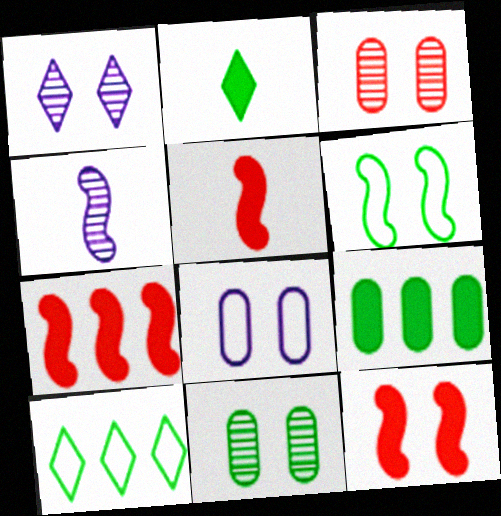[[4, 6, 7], 
[5, 7, 12]]